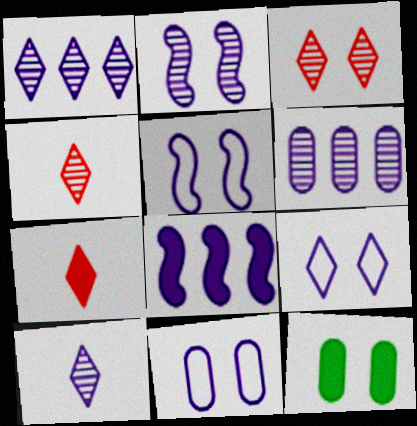[[2, 6, 10], 
[3, 5, 12], 
[5, 9, 11], 
[7, 8, 12], 
[8, 10, 11]]